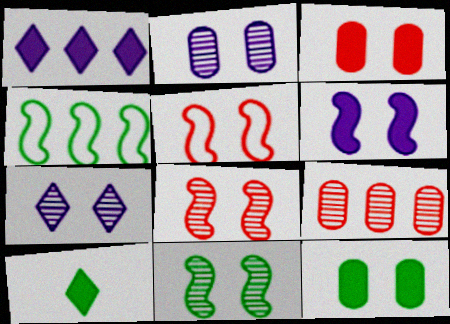[[1, 4, 9], 
[5, 6, 11], 
[5, 7, 12]]